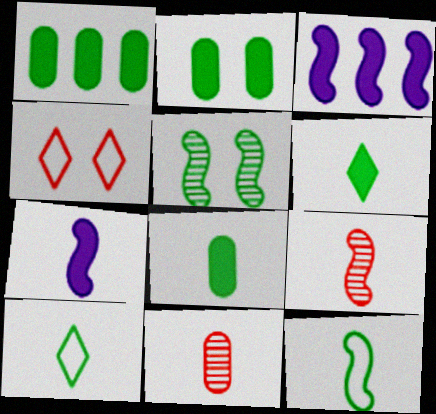[[1, 2, 8], 
[1, 5, 10], 
[7, 9, 12], 
[7, 10, 11]]